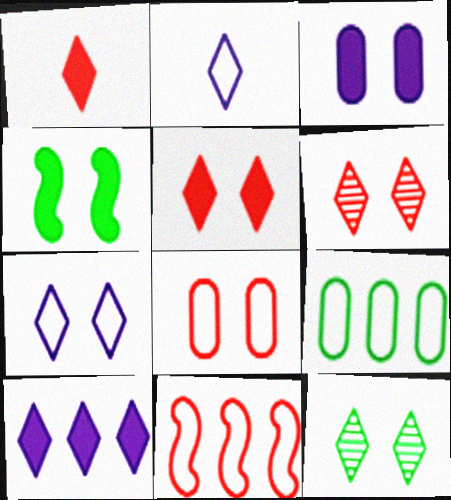[[3, 4, 5], 
[5, 7, 12]]